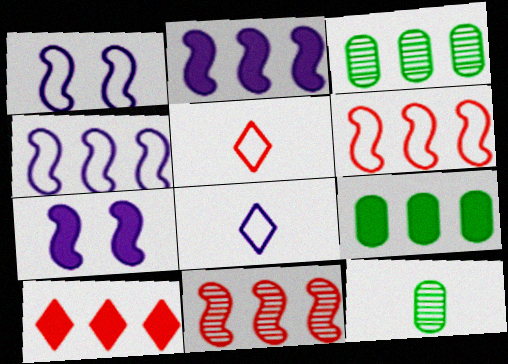[[1, 10, 12], 
[2, 9, 10], 
[3, 4, 10], 
[3, 5, 7]]